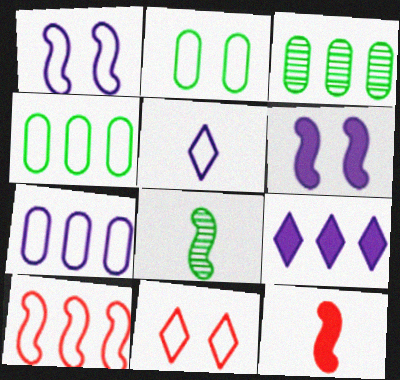[[1, 2, 11], 
[1, 5, 7], 
[2, 5, 10], 
[3, 9, 10], 
[6, 8, 10]]